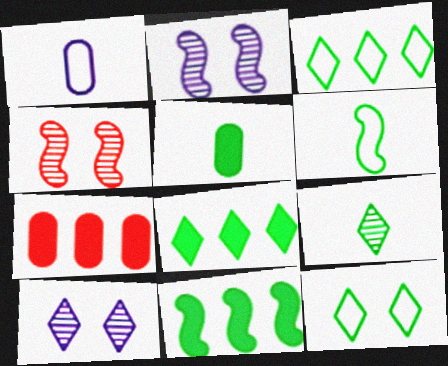[[1, 4, 8], 
[5, 6, 9], 
[6, 7, 10], 
[8, 9, 12]]